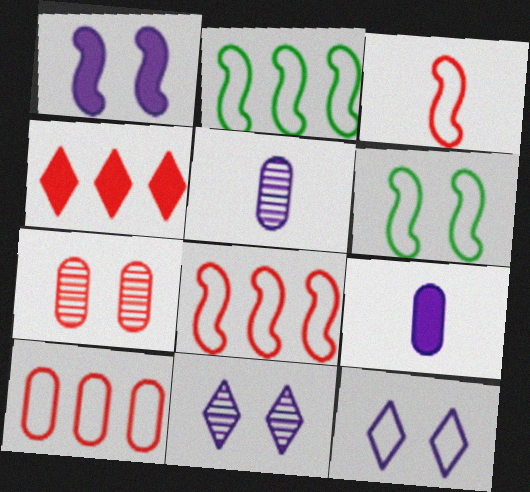[[3, 4, 7], 
[4, 5, 6]]